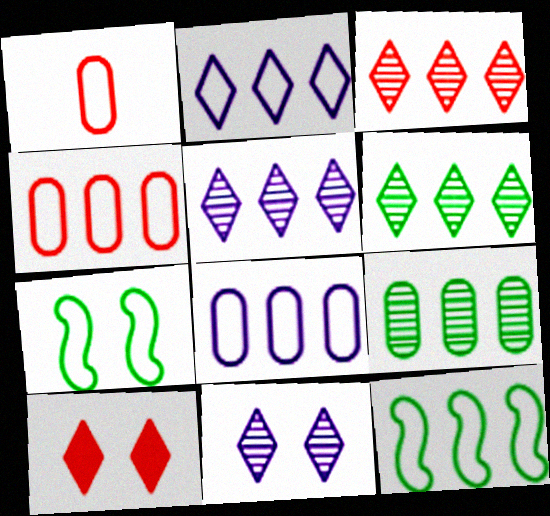[[1, 2, 7], 
[2, 4, 12], 
[3, 5, 6]]